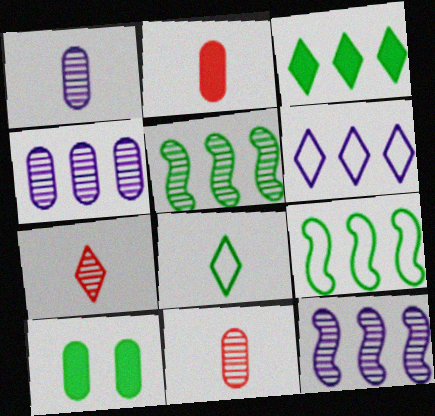[[5, 8, 10]]